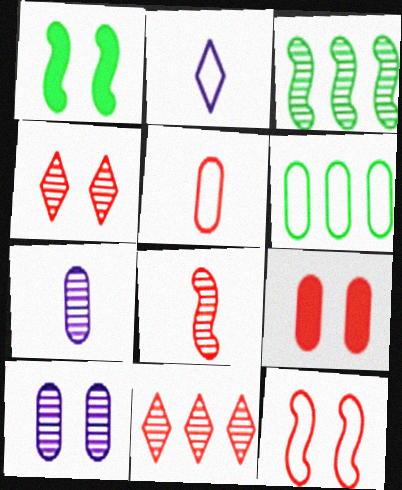[[2, 3, 9], 
[2, 6, 12], 
[3, 4, 7], 
[4, 9, 12], 
[6, 7, 9]]